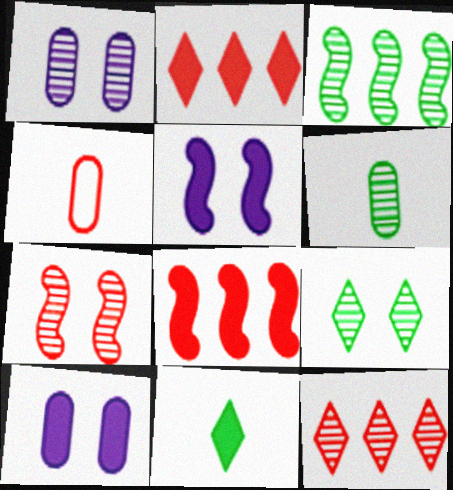[[1, 7, 9], 
[2, 4, 7], 
[3, 6, 9], 
[8, 10, 11]]